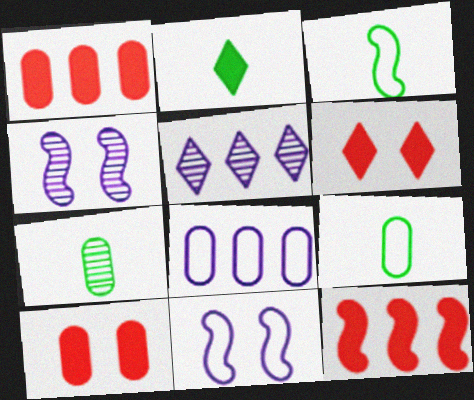[[2, 3, 7], 
[3, 4, 12], 
[3, 5, 10], 
[7, 8, 10]]